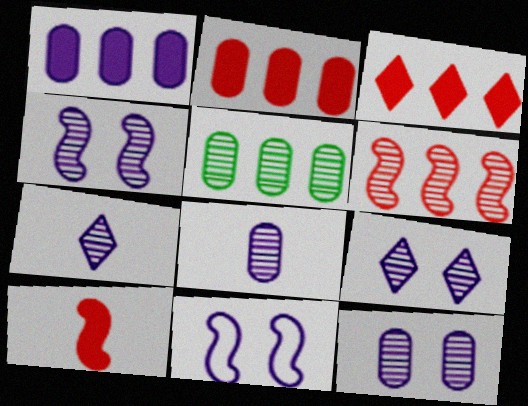[[1, 7, 11], 
[4, 9, 12]]